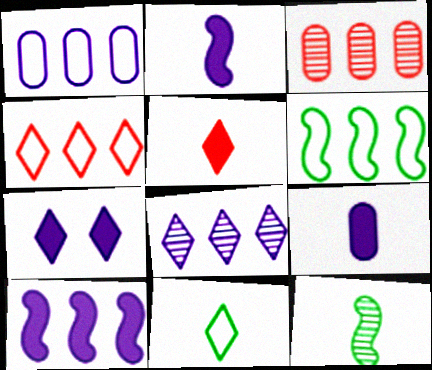[[1, 4, 6], 
[1, 8, 10], 
[7, 9, 10]]